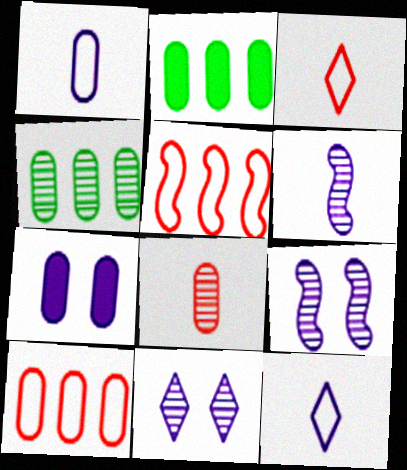[[2, 3, 9]]